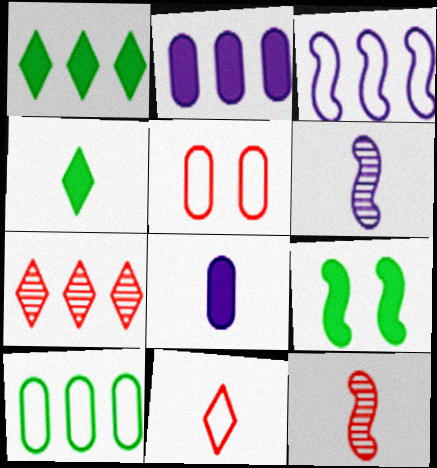[[1, 5, 6], 
[3, 9, 12]]